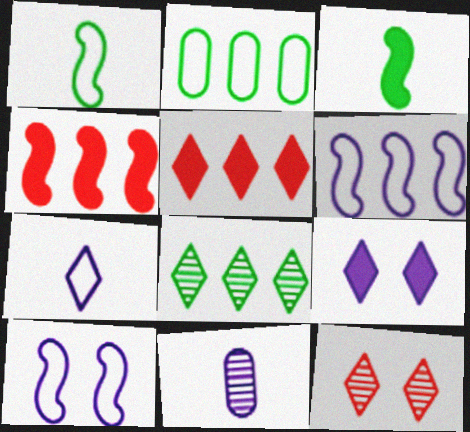[[6, 9, 11]]